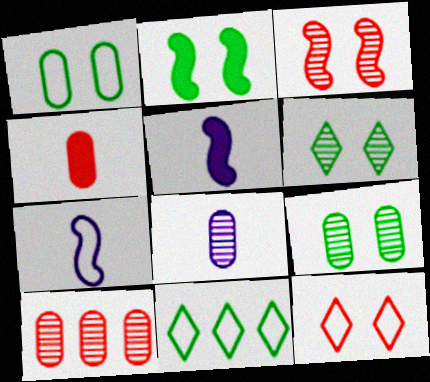[[1, 2, 6], 
[8, 9, 10]]